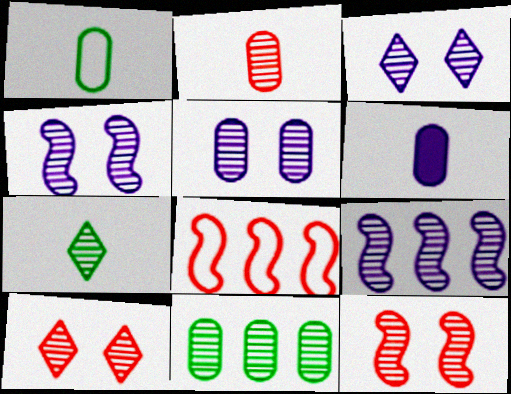[[1, 2, 6], 
[2, 5, 11], 
[3, 4, 5]]